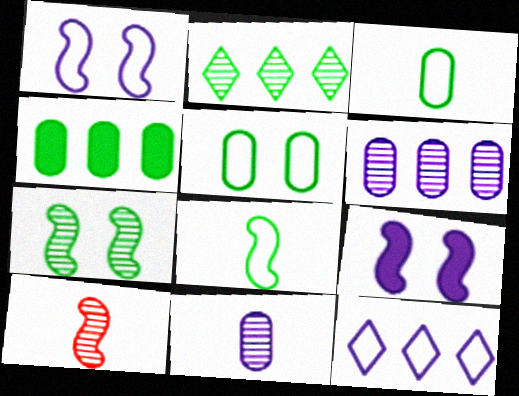[[9, 11, 12]]